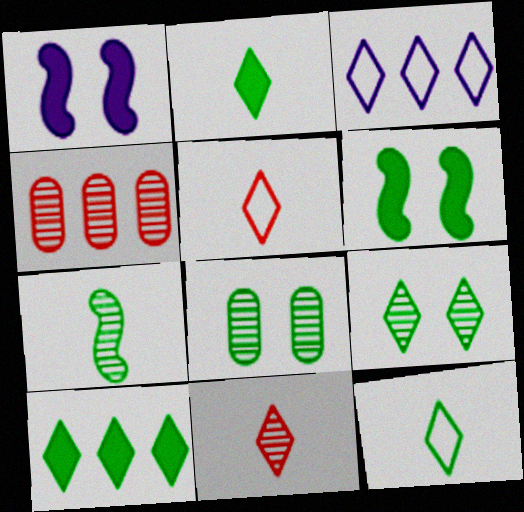[[1, 4, 12], 
[9, 10, 12]]